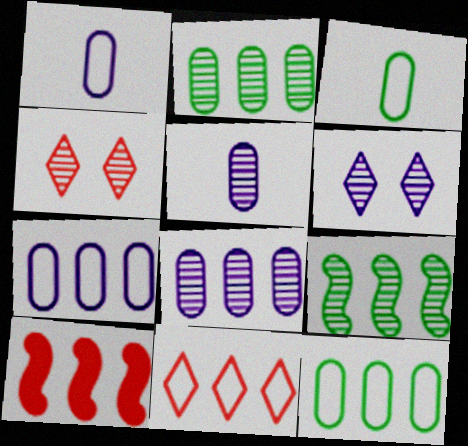[[3, 6, 10], 
[4, 5, 9]]